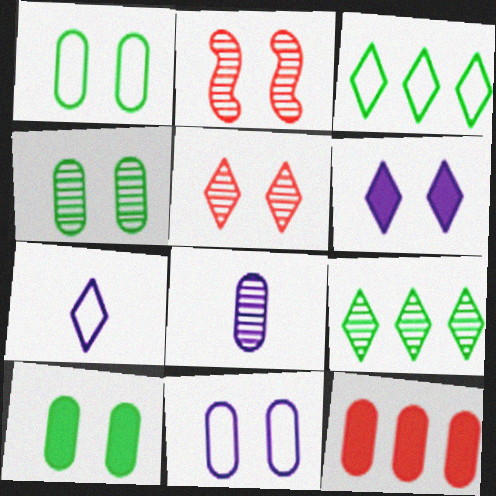[[1, 2, 6], 
[1, 4, 10], 
[1, 8, 12], 
[2, 8, 9]]